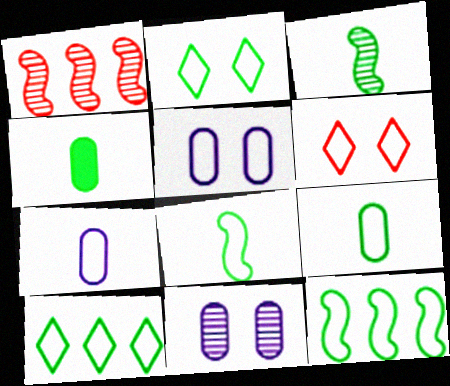[[2, 9, 12], 
[6, 7, 12]]